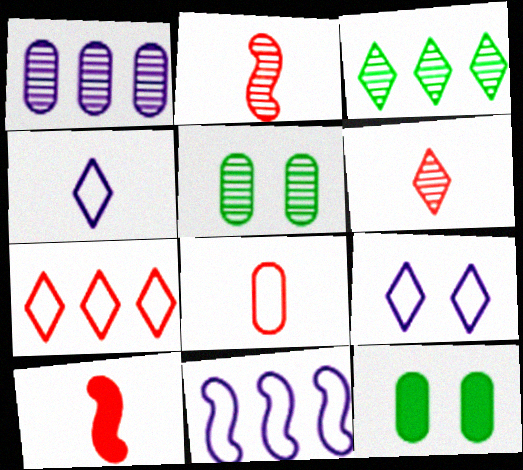[[1, 8, 12], 
[6, 8, 10], 
[6, 11, 12]]